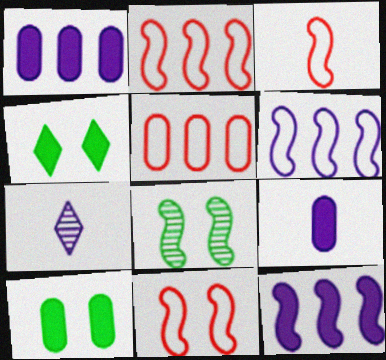[[2, 3, 11], 
[2, 7, 10], 
[3, 8, 12]]